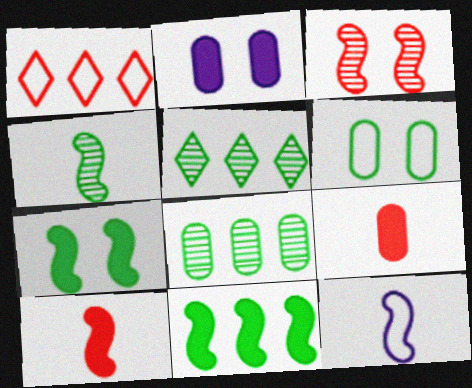[[1, 2, 4], 
[1, 3, 9], 
[1, 6, 12], 
[3, 11, 12], 
[4, 10, 12]]